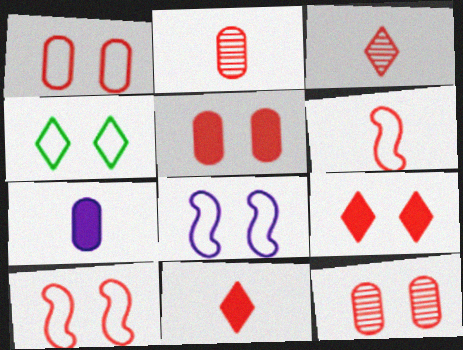[[1, 4, 8], 
[1, 5, 12], 
[2, 6, 11], 
[9, 10, 12]]